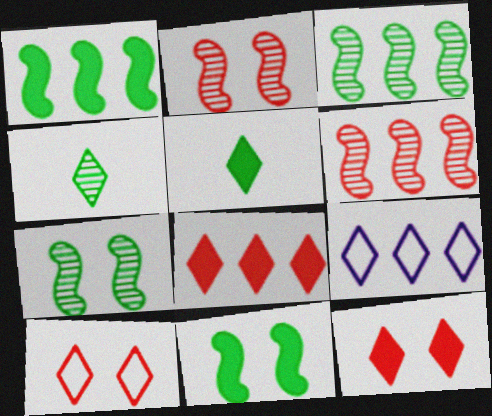[[4, 9, 12]]